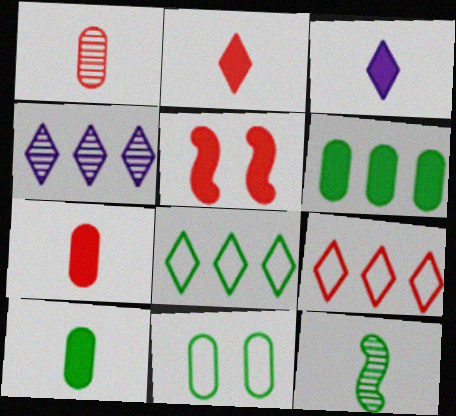[[1, 5, 9], 
[3, 5, 6]]